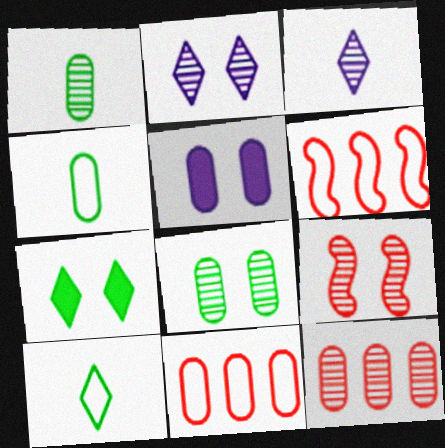[[1, 5, 11], 
[2, 8, 9], 
[4, 5, 12]]